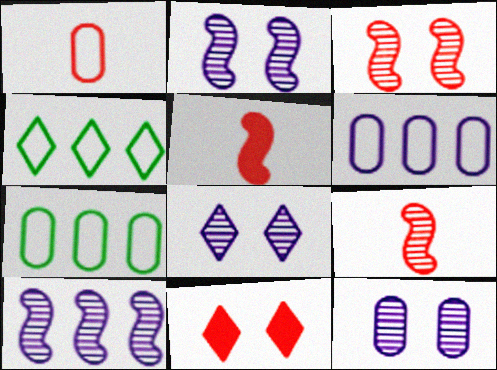[[2, 8, 12], 
[4, 5, 12], 
[5, 7, 8]]